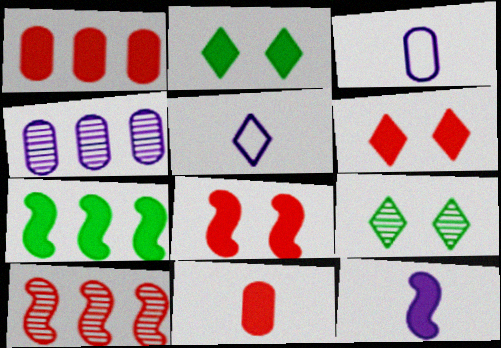[[1, 2, 12], 
[2, 3, 10], 
[7, 8, 12]]